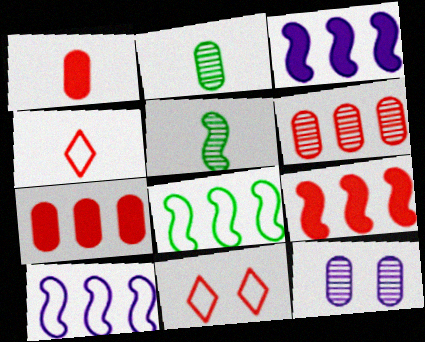[[2, 3, 11], 
[2, 6, 12]]